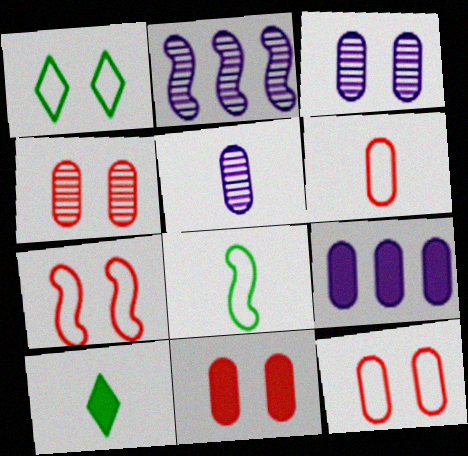[[2, 10, 12], 
[4, 11, 12]]